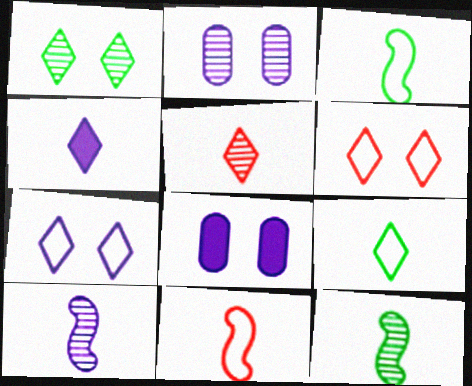[[4, 5, 9]]